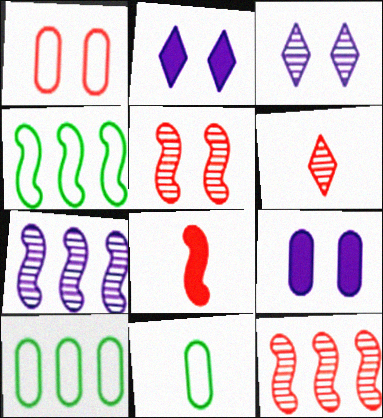[[2, 11, 12], 
[3, 8, 10], 
[4, 6, 9]]